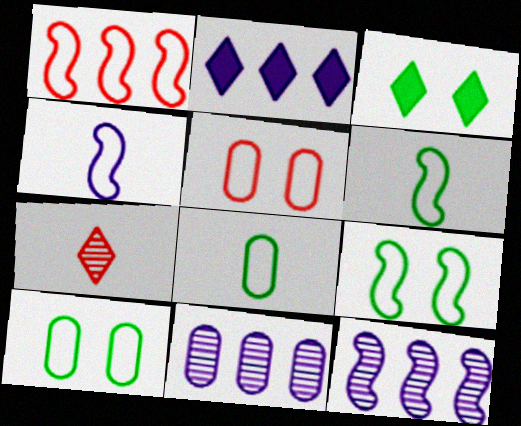[[1, 4, 9]]